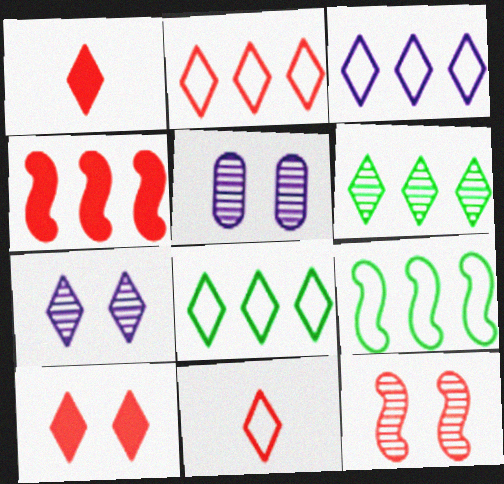[[1, 5, 9], 
[1, 7, 8], 
[2, 3, 8]]